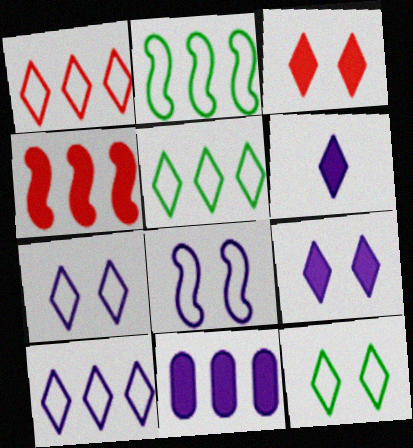[[1, 5, 10]]